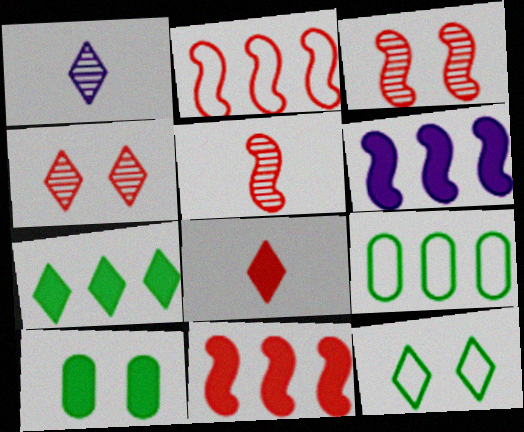[[1, 2, 10], 
[6, 8, 10]]